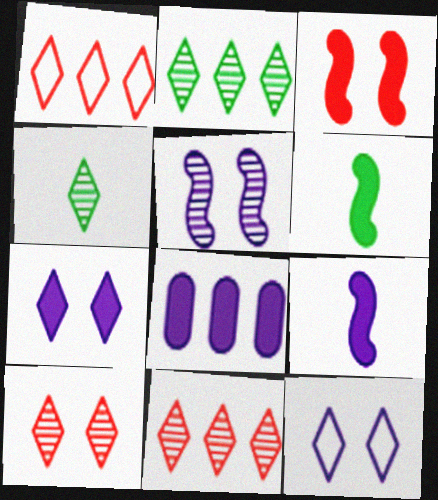[[1, 4, 7], 
[7, 8, 9]]